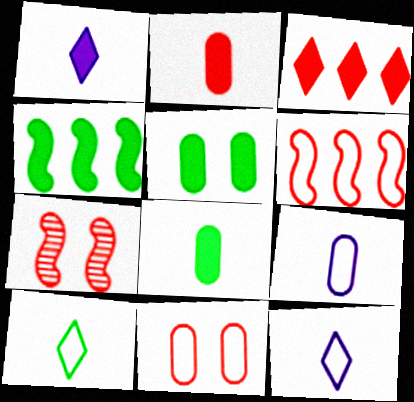[]